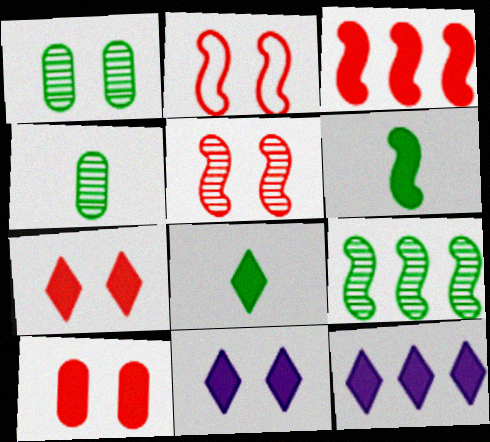[[1, 2, 11], 
[2, 4, 12], 
[6, 10, 12], 
[7, 8, 12]]